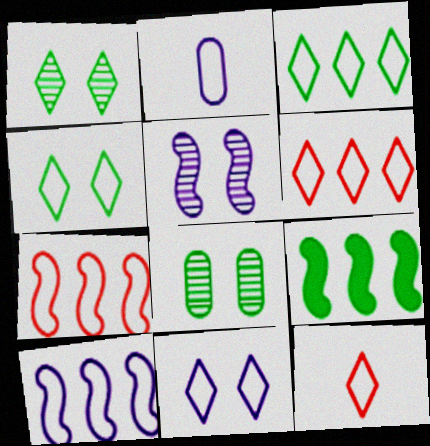[[2, 4, 7], 
[2, 10, 11], 
[3, 11, 12]]